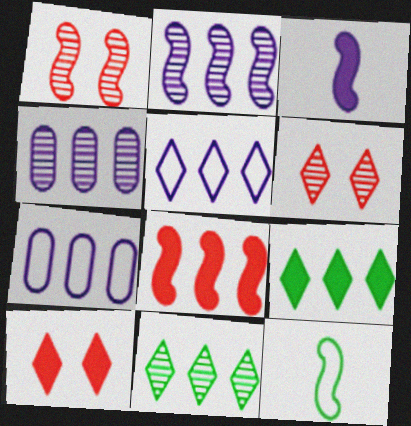[[4, 10, 12], 
[7, 8, 11]]